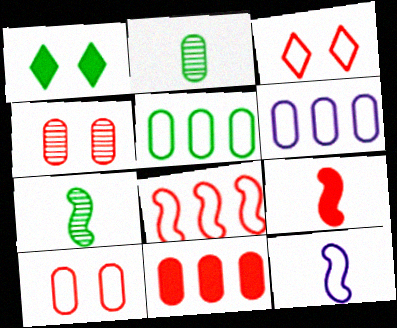[[1, 5, 7], 
[3, 5, 12], 
[7, 9, 12]]